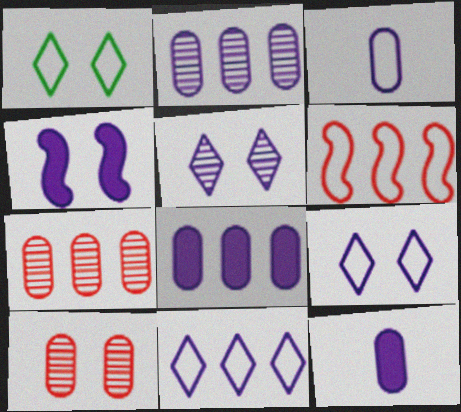[[1, 3, 6], 
[1, 4, 10]]